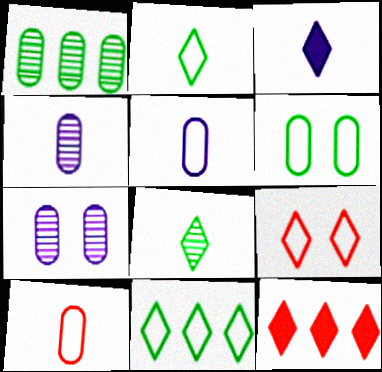[]